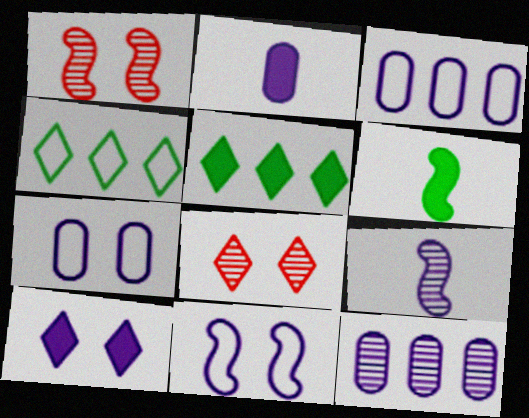[[1, 2, 4], 
[2, 7, 12], 
[3, 6, 8], 
[3, 9, 10]]